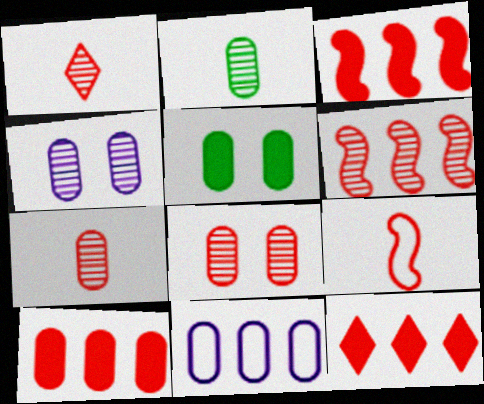[[1, 6, 8], 
[3, 10, 12], 
[5, 7, 11], 
[8, 9, 12]]